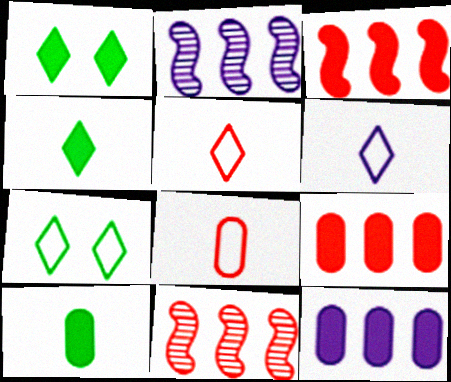[[1, 2, 8]]